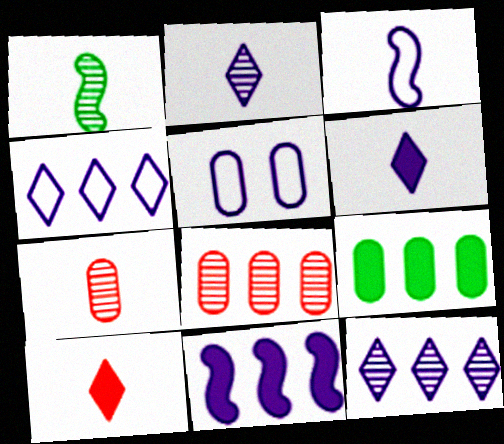[[1, 2, 7], 
[2, 5, 11], 
[3, 4, 5], 
[5, 7, 9]]